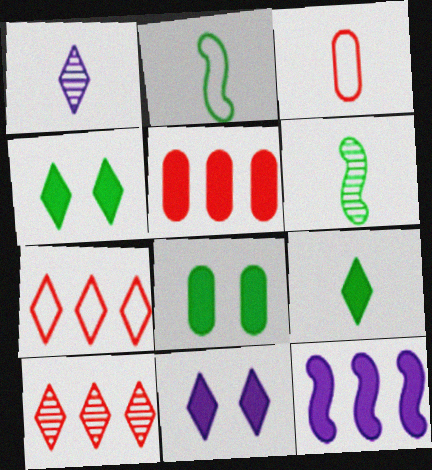[[1, 4, 7]]